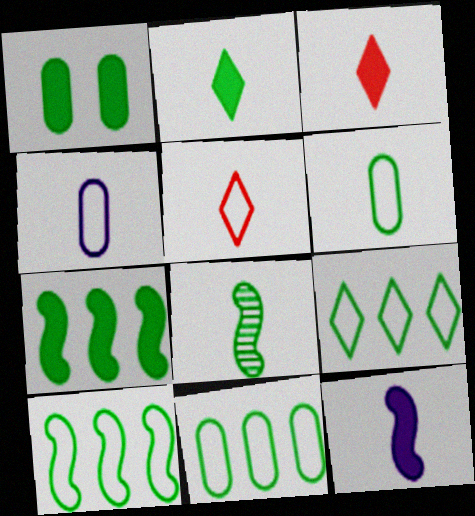[[1, 2, 7], 
[1, 8, 9], 
[2, 6, 8], 
[3, 4, 8], 
[9, 10, 11]]